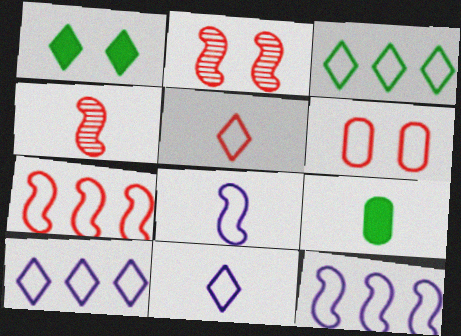[[2, 9, 10], 
[3, 6, 8], 
[4, 9, 11], 
[5, 6, 7]]